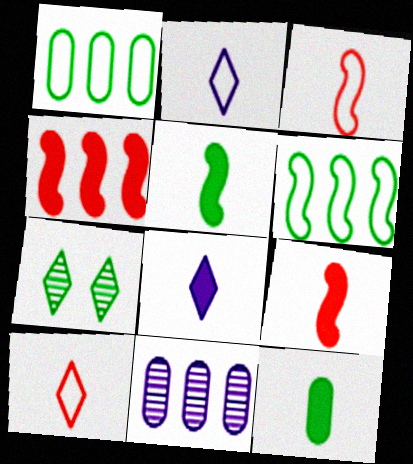[[1, 5, 7], 
[6, 7, 12], 
[8, 9, 12]]